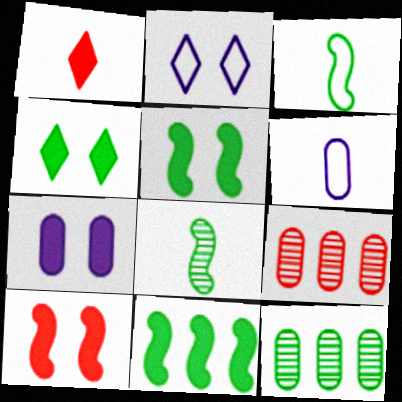[[1, 6, 8], 
[1, 7, 11], 
[3, 4, 12], 
[4, 7, 10]]